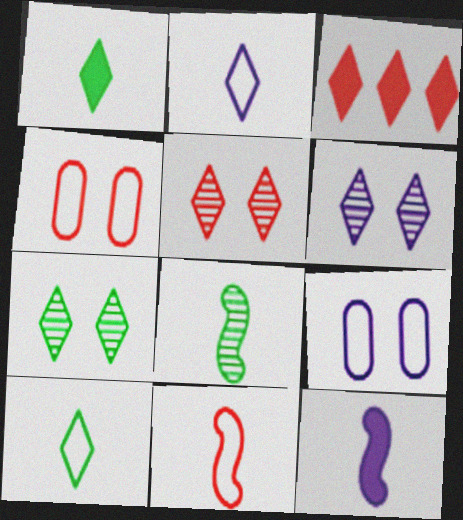[[2, 3, 7], 
[3, 6, 10], 
[3, 8, 9], 
[5, 6, 7], 
[8, 11, 12]]